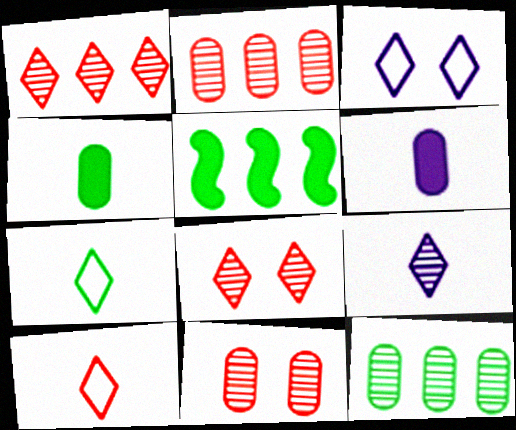[]